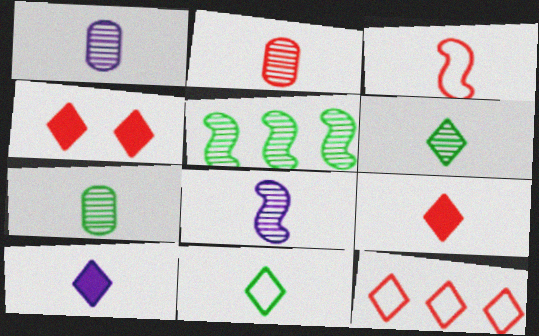[[1, 2, 7], 
[2, 3, 9], 
[2, 6, 8], 
[3, 7, 10]]